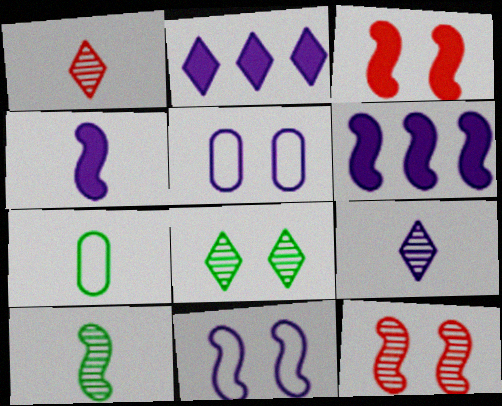[[1, 4, 7], 
[2, 7, 12], 
[3, 5, 8], 
[5, 6, 9]]